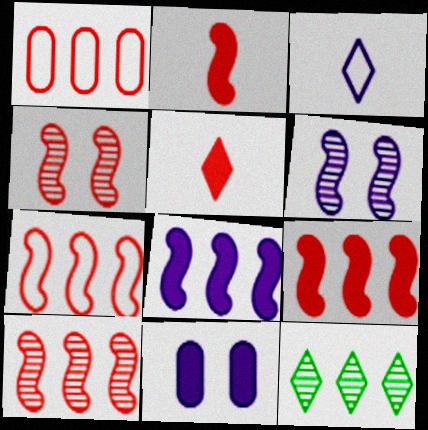[[1, 4, 5], 
[1, 8, 12], 
[2, 4, 7], 
[7, 9, 10]]